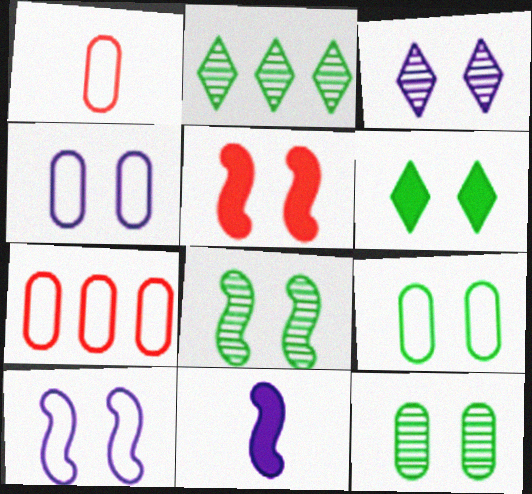[[3, 5, 9], 
[5, 8, 10], 
[6, 8, 9]]